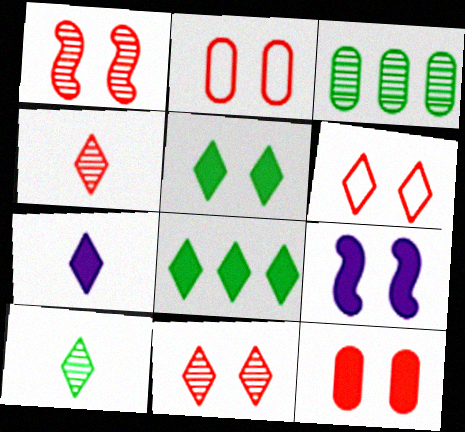[[1, 6, 12], 
[5, 9, 12]]